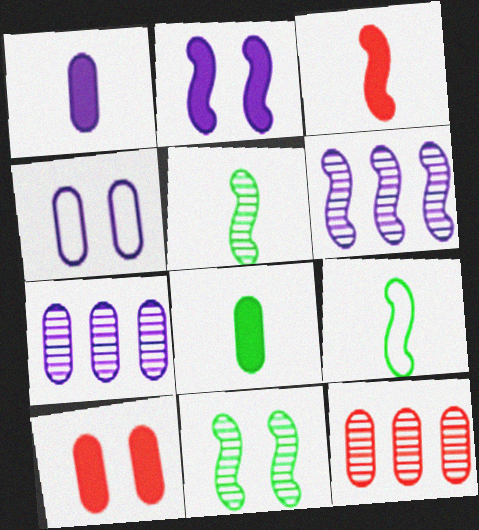[[1, 4, 7], 
[4, 8, 12]]